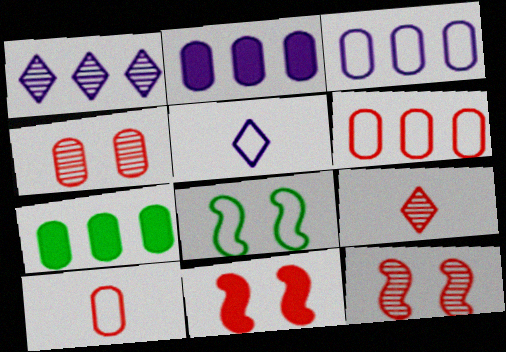[[2, 8, 9], 
[5, 6, 8], 
[5, 7, 12], 
[6, 9, 11]]